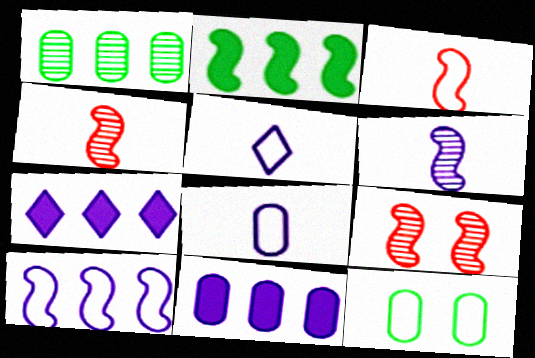[[4, 7, 12]]